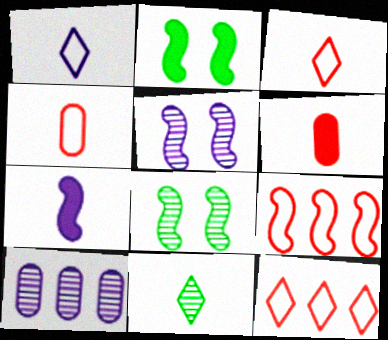[[2, 3, 10], 
[4, 7, 11], 
[7, 8, 9]]